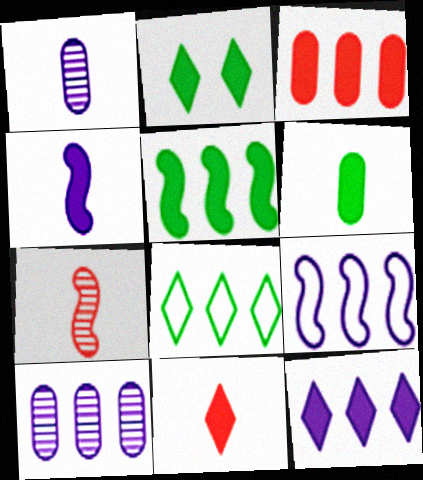[[2, 3, 4], 
[2, 5, 6], 
[2, 11, 12], 
[3, 5, 12], 
[4, 6, 11], 
[9, 10, 12]]